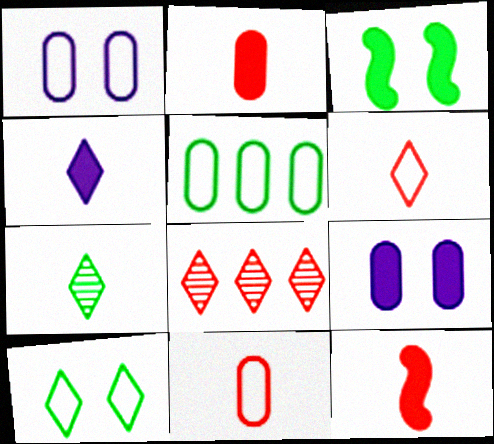[[1, 5, 11], 
[3, 5, 7], 
[4, 6, 7], 
[4, 8, 10]]